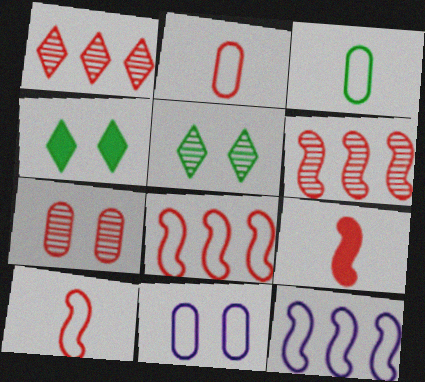[]